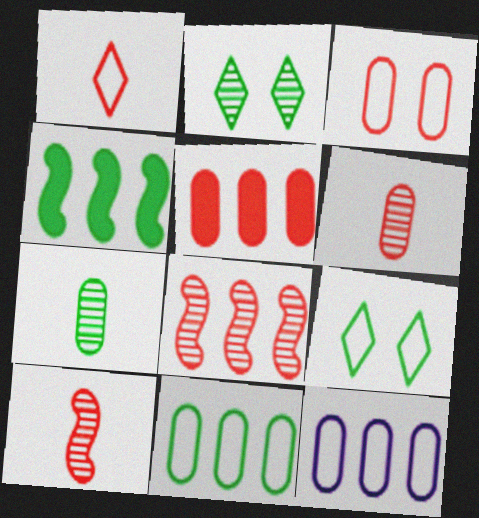[[3, 5, 6], 
[4, 7, 9]]